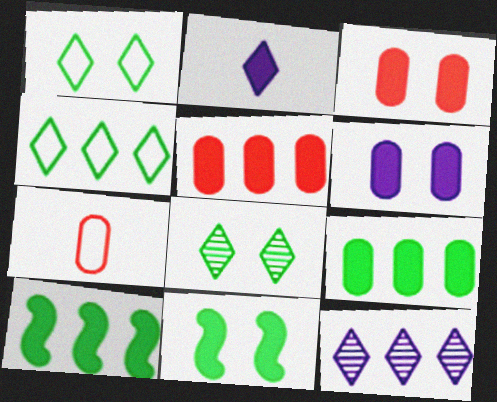[[2, 3, 10], 
[2, 5, 11], 
[7, 11, 12]]